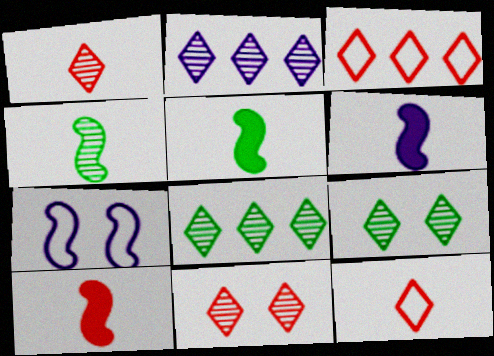[[1, 2, 9], 
[5, 6, 10]]